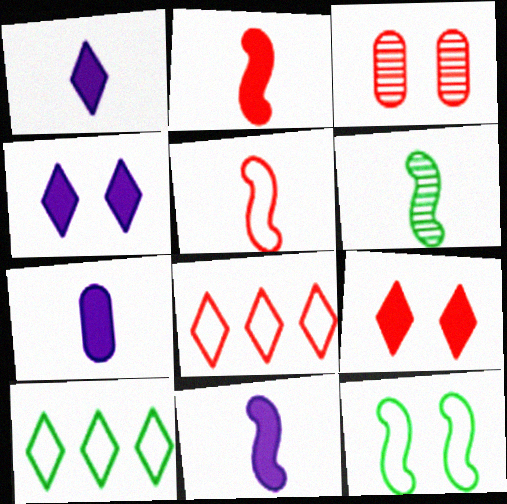[[1, 7, 11], 
[2, 3, 8], 
[3, 4, 12], 
[3, 10, 11], 
[5, 6, 11]]